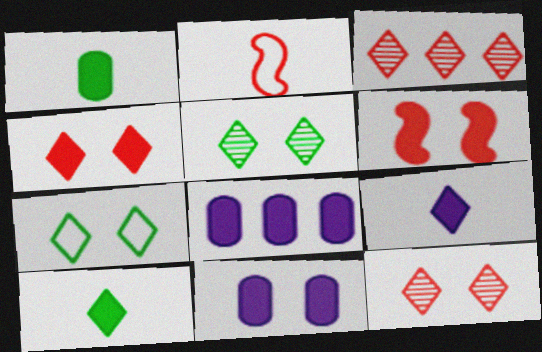[[2, 5, 8], 
[3, 7, 9], 
[6, 8, 10]]